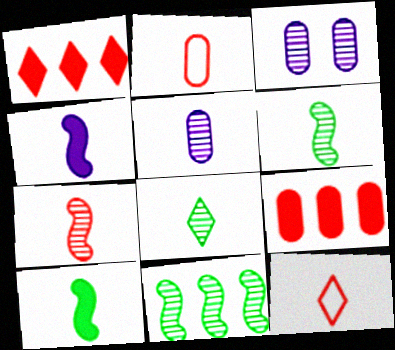[[2, 4, 8], 
[5, 7, 8], 
[5, 10, 12]]